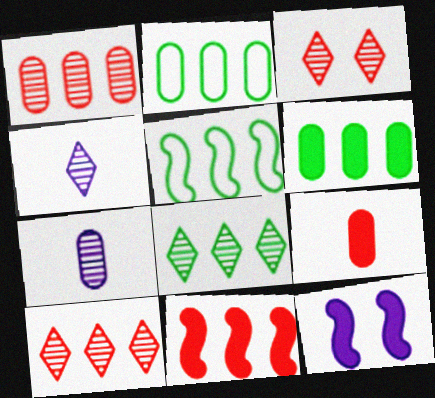[[3, 4, 8], 
[5, 6, 8]]